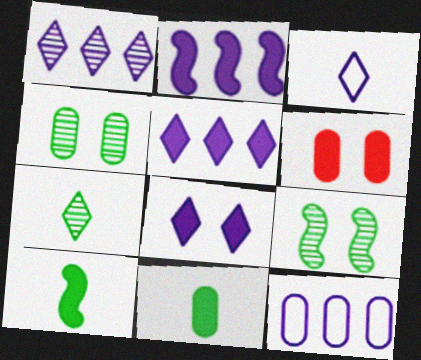[[1, 2, 12], 
[1, 3, 8], 
[5, 6, 10]]